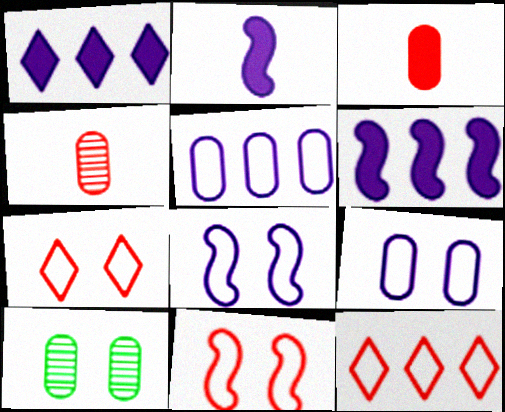[[2, 10, 12], 
[3, 5, 10]]